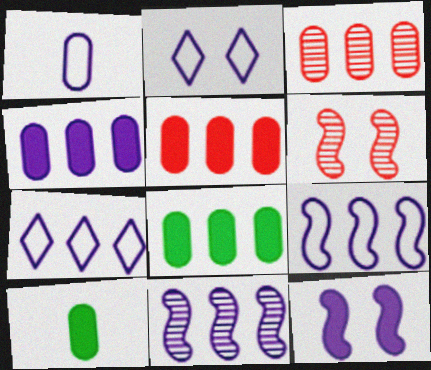[[1, 2, 9], 
[4, 5, 8], 
[4, 7, 11], 
[6, 7, 10]]